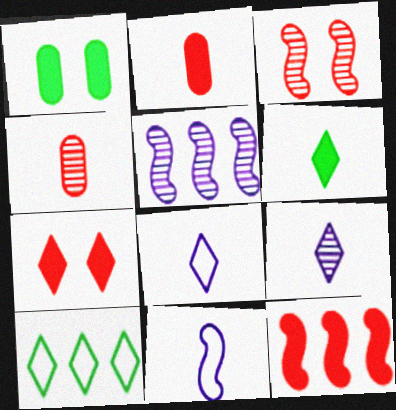[[2, 7, 12], 
[4, 6, 11], 
[7, 9, 10]]